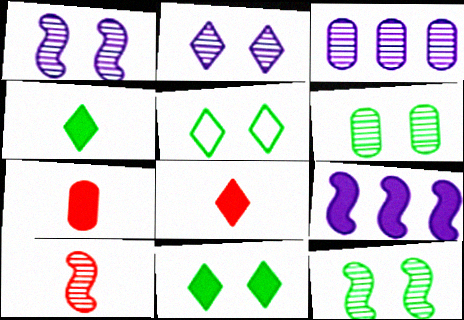[[7, 9, 11]]